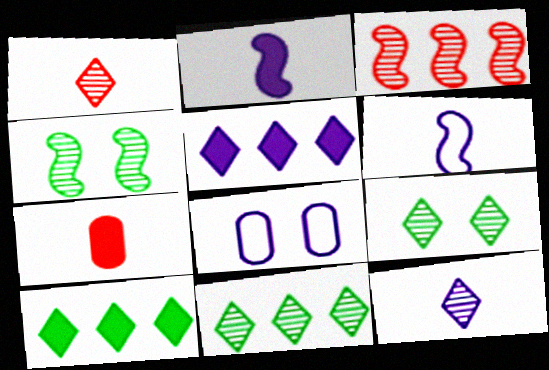[]